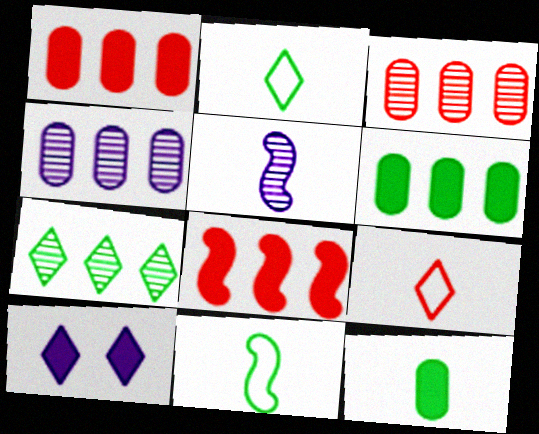[[3, 10, 11], 
[5, 9, 12], 
[7, 9, 10], 
[8, 10, 12]]